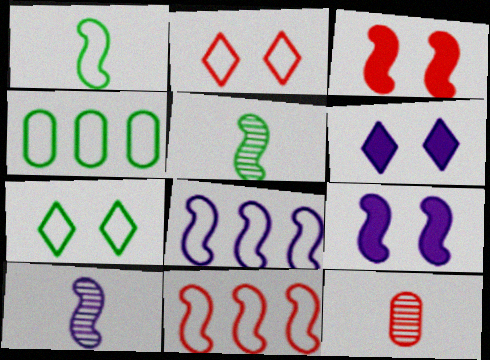[[1, 4, 7], 
[3, 5, 8], 
[5, 9, 11], 
[8, 9, 10]]